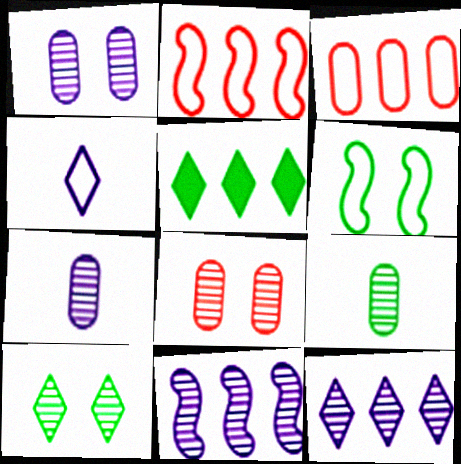[[3, 4, 6], 
[3, 5, 11], 
[5, 6, 9]]